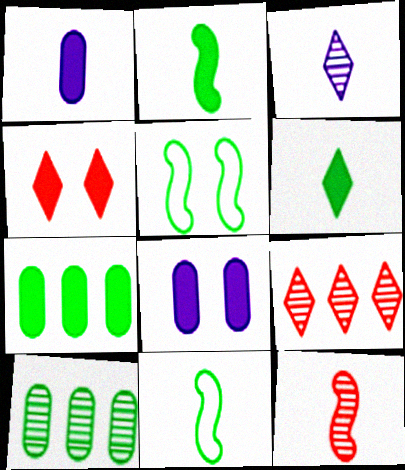[[1, 5, 9], 
[5, 6, 10], 
[8, 9, 11]]